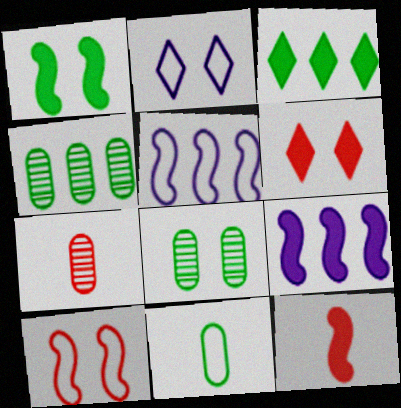[[1, 9, 12], 
[2, 4, 12]]